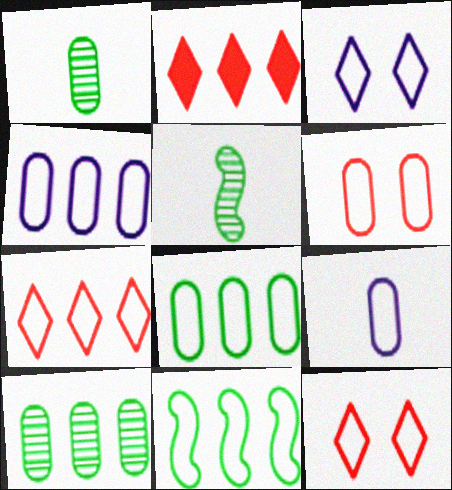[[4, 7, 11], 
[6, 8, 9], 
[9, 11, 12]]